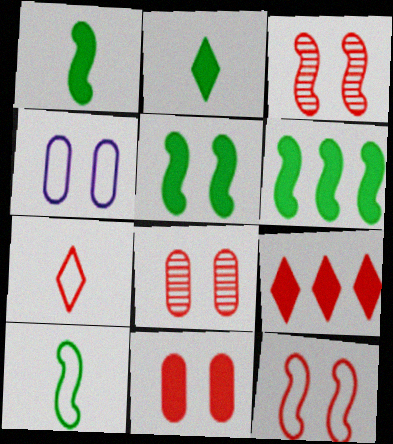[[1, 5, 6]]